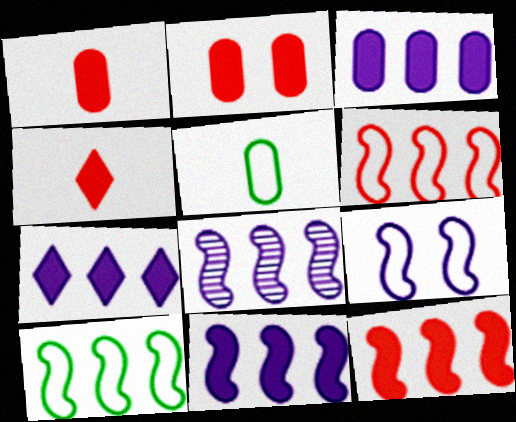[[2, 4, 12], 
[3, 7, 11], 
[8, 10, 12]]